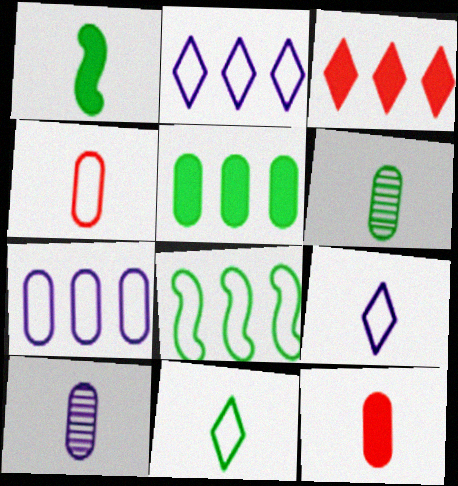[[1, 6, 11]]